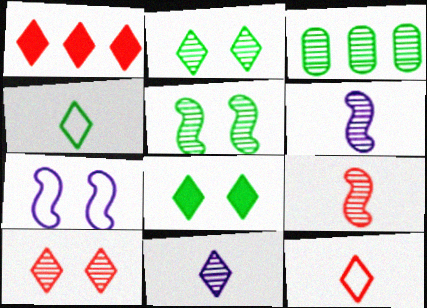[[1, 10, 12], 
[3, 6, 10]]